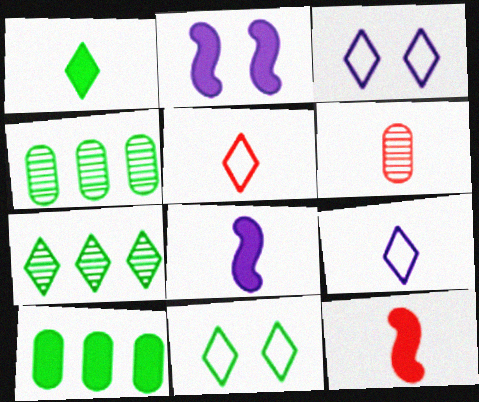[[1, 7, 11], 
[2, 4, 5], 
[3, 4, 12], 
[5, 6, 12]]